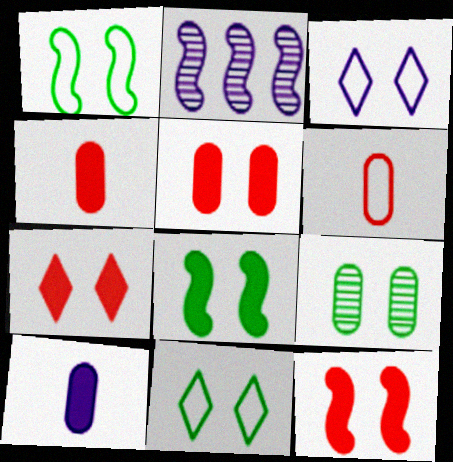[[2, 3, 10], 
[2, 4, 11], 
[3, 9, 12], 
[5, 7, 12], 
[8, 9, 11]]